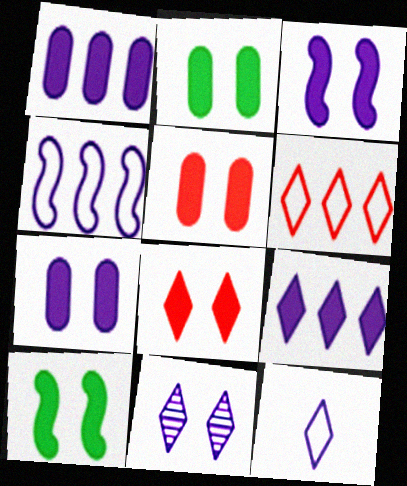[[2, 3, 8], 
[2, 5, 7], 
[7, 8, 10], 
[9, 11, 12]]